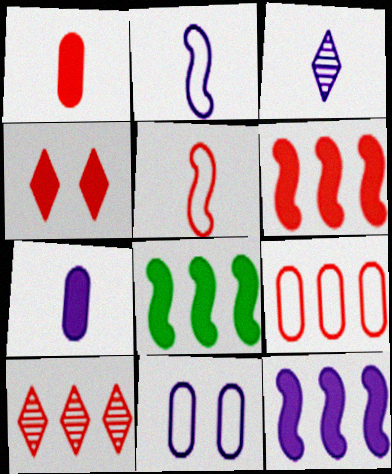[[1, 4, 6], 
[2, 3, 7], 
[3, 11, 12], 
[4, 7, 8], 
[6, 8, 12], 
[6, 9, 10]]